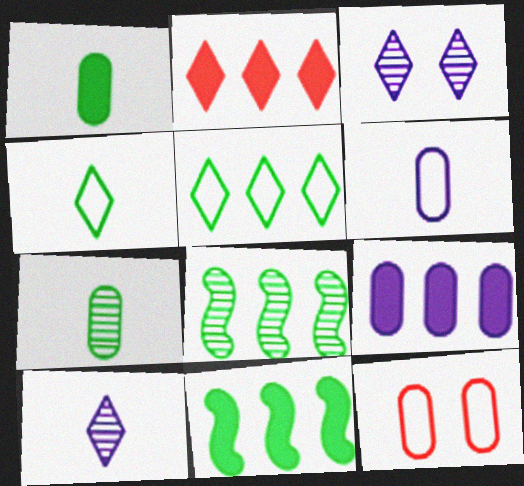[[2, 3, 4], 
[2, 9, 11], 
[7, 9, 12], 
[10, 11, 12]]